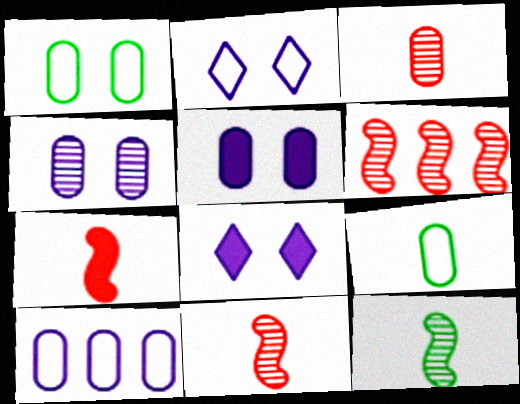[[6, 8, 9]]